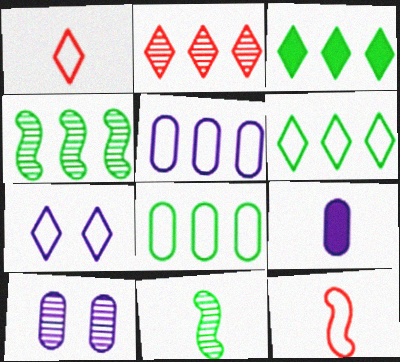[[1, 6, 7], 
[1, 9, 11], 
[2, 10, 11], 
[3, 4, 8], 
[3, 10, 12], 
[5, 9, 10], 
[7, 8, 12]]